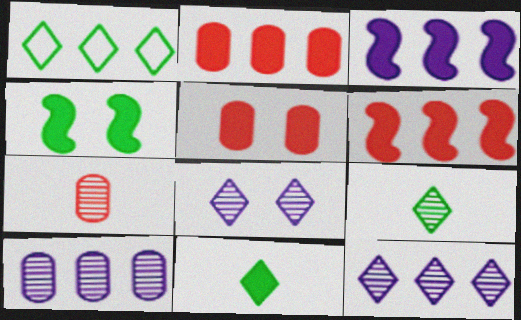[[1, 6, 10], 
[3, 5, 11]]